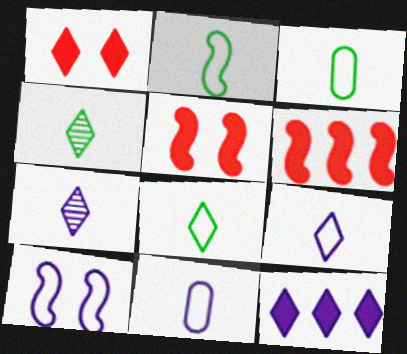[[2, 3, 8]]